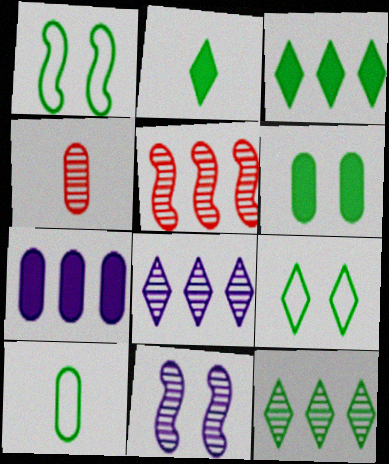[[2, 9, 12], 
[4, 11, 12]]